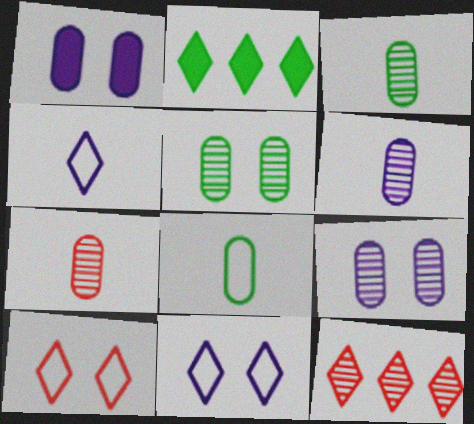[[3, 6, 7]]